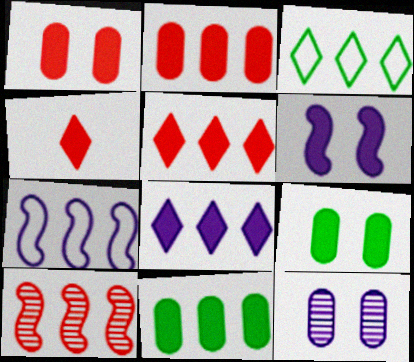[[4, 6, 11]]